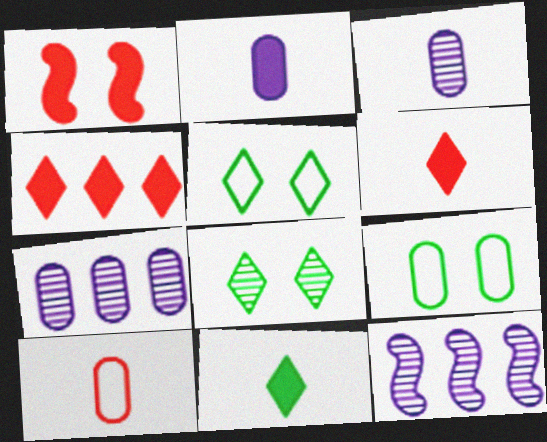[[6, 9, 12]]